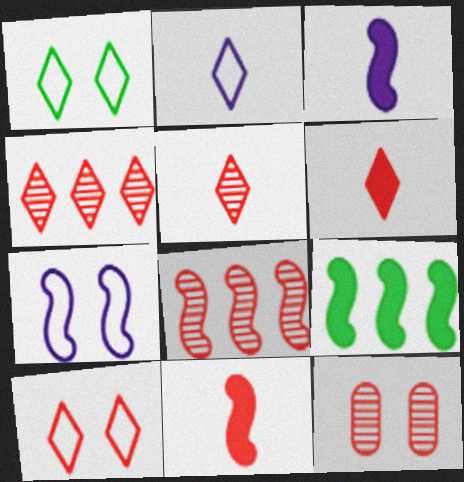[[2, 9, 12], 
[4, 6, 10], 
[5, 8, 12]]